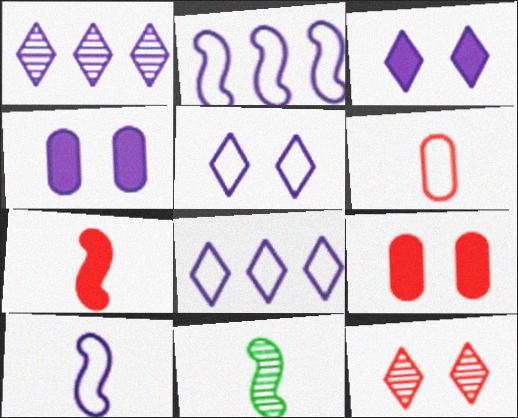[[1, 4, 10], 
[7, 10, 11], 
[8, 9, 11]]